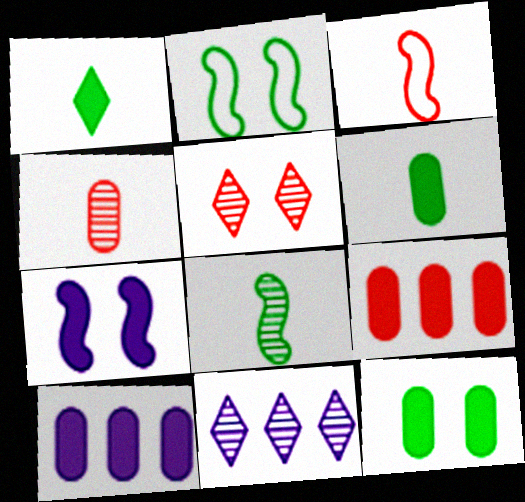[[1, 7, 9], 
[3, 5, 9], 
[3, 11, 12]]